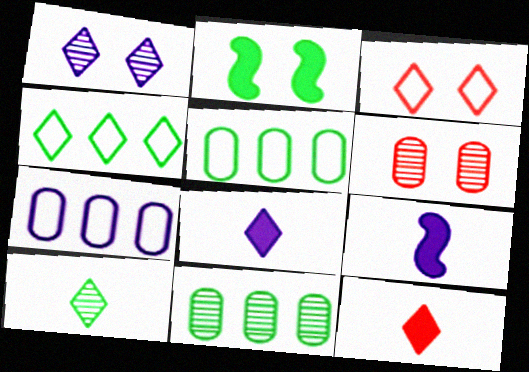[[1, 4, 12], 
[1, 7, 9], 
[2, 5, 10], 
[3, 9, 11], 
[4, 6, 9]]